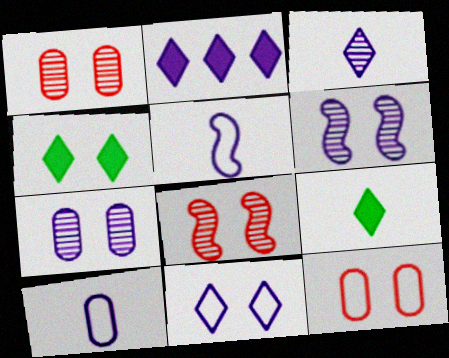[[2, 3, 11], 
[2, 5, 7], 
[2, 6, 10], 
[4, 6, 12]]